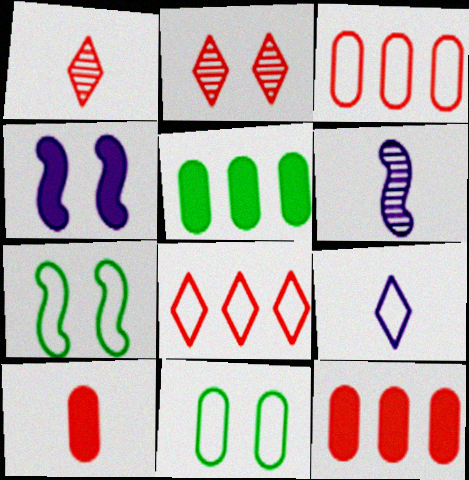[[2, 4, 11], 
[3, 7, 9]]